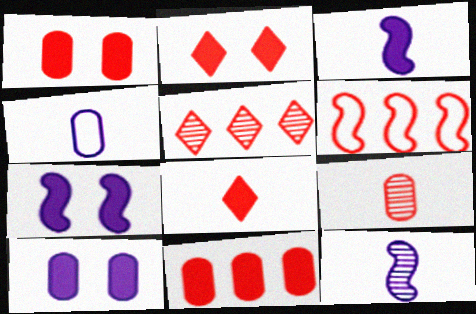[[2, 6, 9], 
[5, 6, 11]]